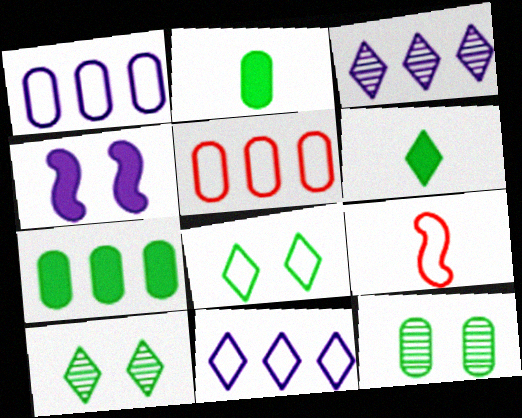[[1, 8, 9]]